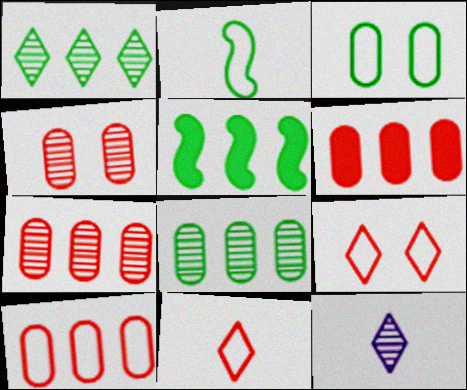[[6, 7, 10]]